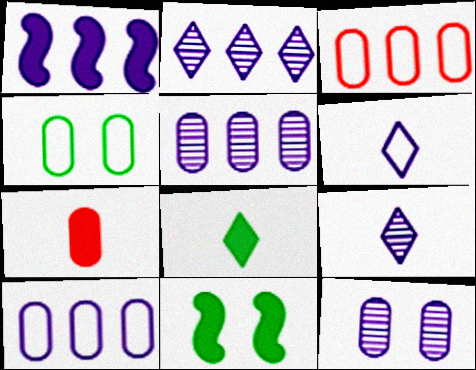[[1, 2, 10], 
[1, 6, 12], 
[3, 9, 11], 
[4, 5, 7]]